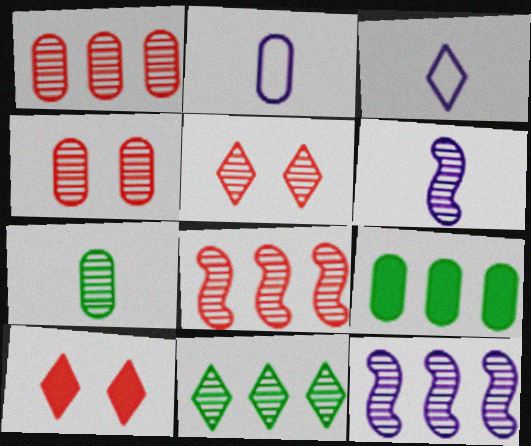[[1, 11, 12], 
[2, 4, 9], 
[3, 10, 11], 
[4, 6, 11], 
[5, 7, 12]]